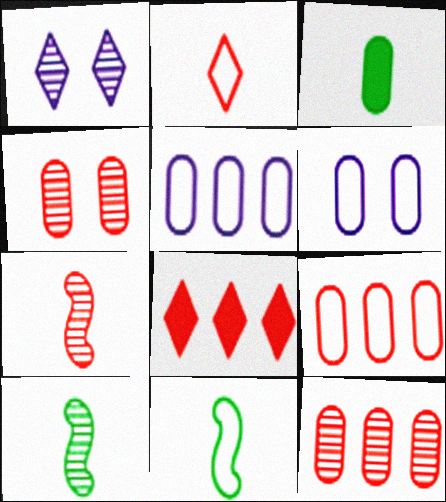[[1, 10, 12], 
[3, 4, 5], 
[3, 6, 12], 
[6, 8, 10]]